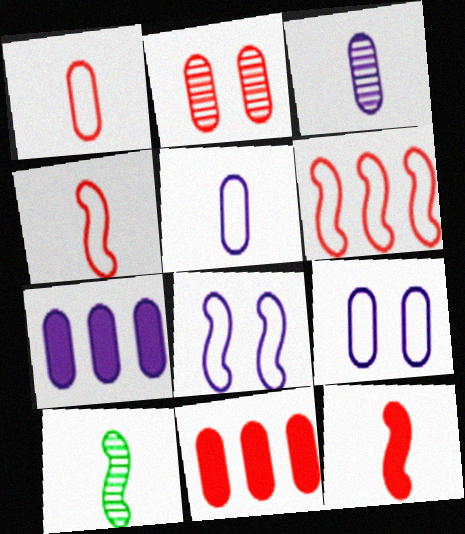[[1, 2, 11], 
[3, 7, 9]]